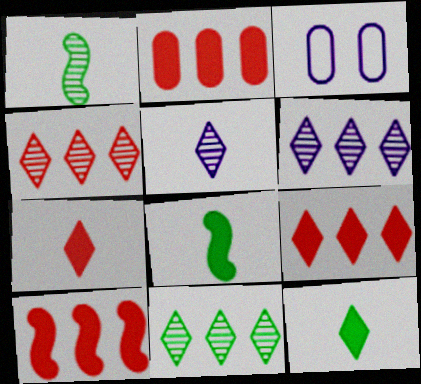[[1, 3, 9], 
[2, 9, 10], 
[3, 4, 8], 
[4, 6, 11]]